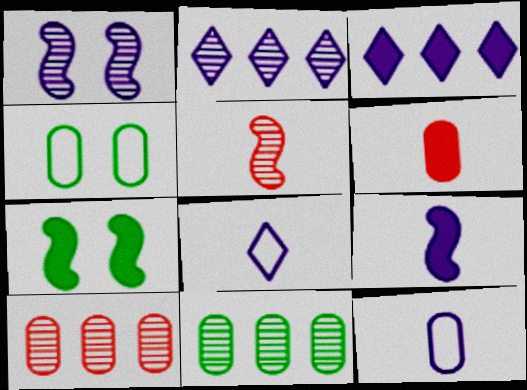[[1, 3, 12], 
[3, 4, 5], 
[3, 6, 7], 
[7, 8, 10]]